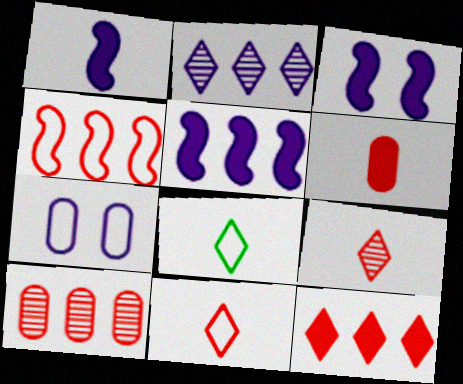[[1, 2, 7], 
[1, 3, 5], 
[3, 8, 10], 
[4, 7, 8], 
[4, 10, 12]]